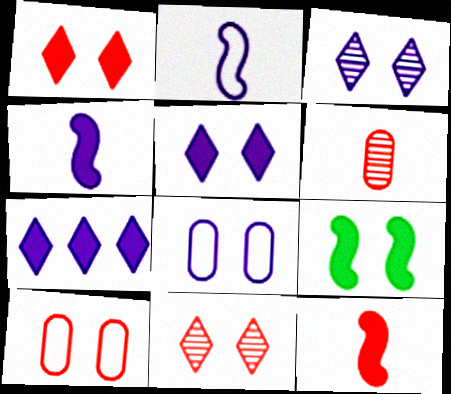[[3, 9, 10], 
[8, 9, 11]]